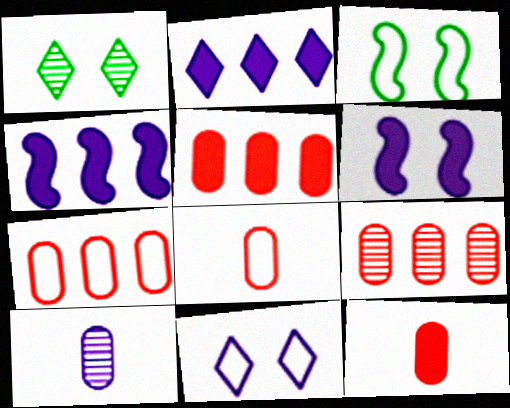[[1, 4, 8], 
[4, 10, 11], 
[5, 7, 9]]